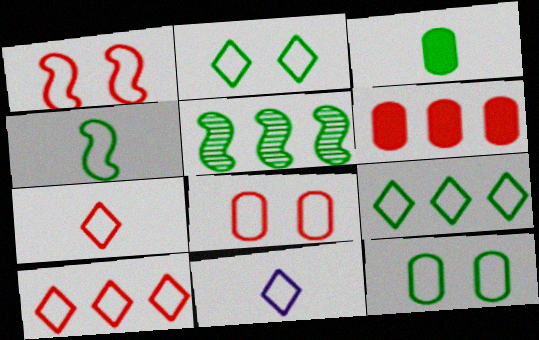[[2, 3, 5], 
[2, 10, 11], 
[4, 9, 12]]